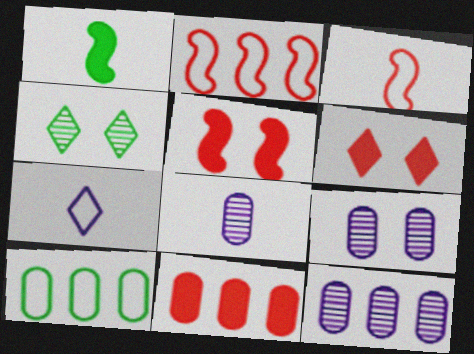[[1, 4, 10], 
[8, 9, 12], 
[10, 11, 12]]